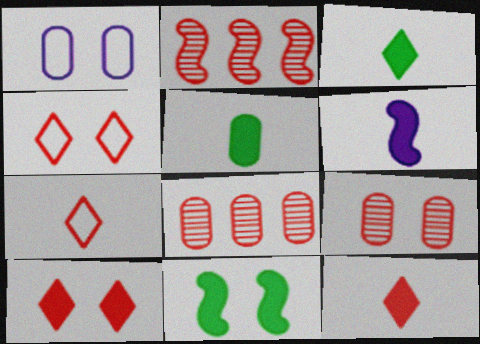[[1, 2, 3], 
[1, 5, 8], 
[5, 6, 12]]